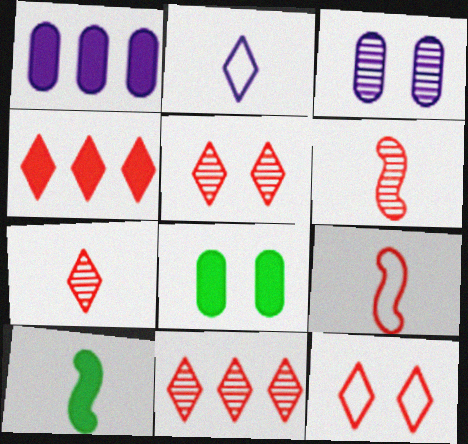[[4, 7, 12], 
[5, 7, 11]]